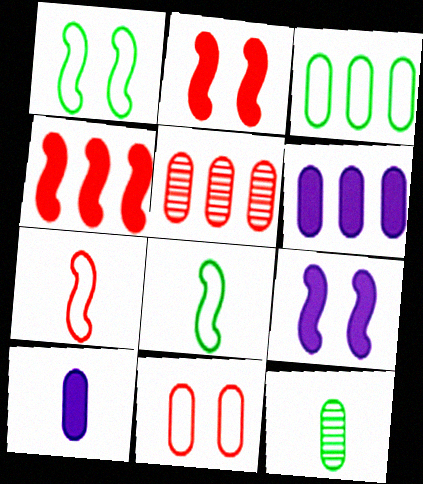[[3, 5, 6], 
[6, 11, 12]]